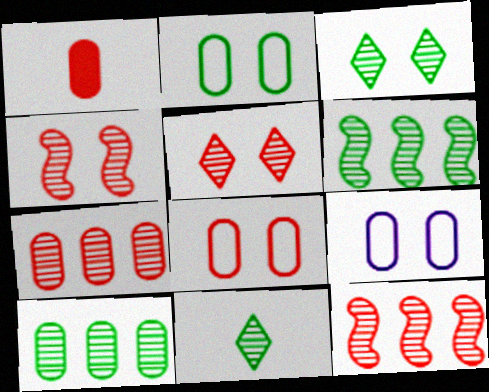[[1, 7, 8], 
[1, 9, 10], 
[2, 8, 9]]